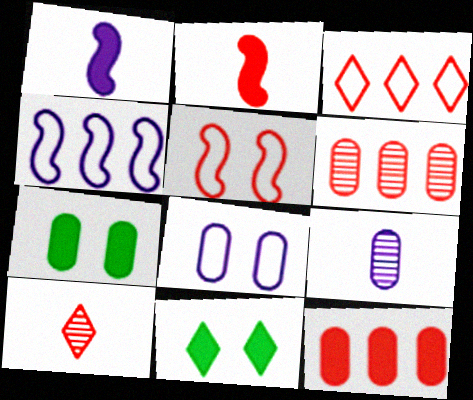[[1, 11, 12], 
[4, 7, 10], 
[5, 10, 12]]